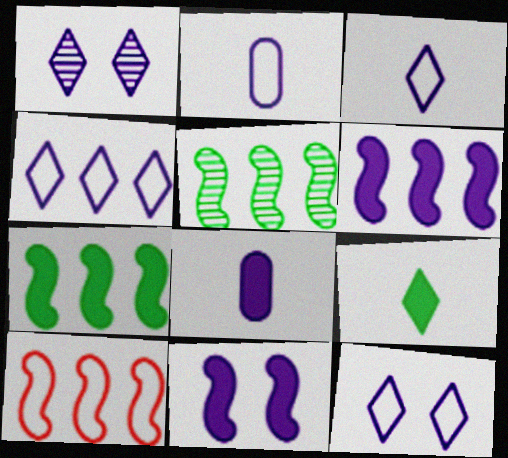[[1, 2, 6], 
[3, 4, 12], 
[5, 6, 10]]